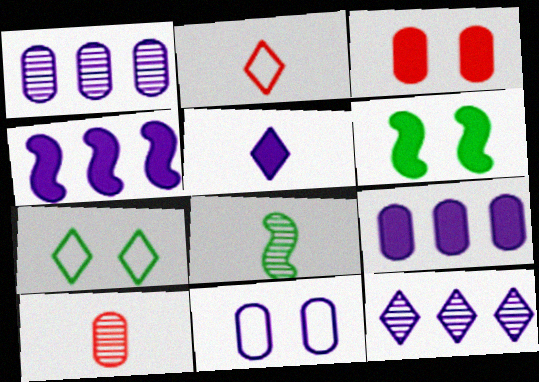[[1, 2, 6], 
[4, 7, 10]]